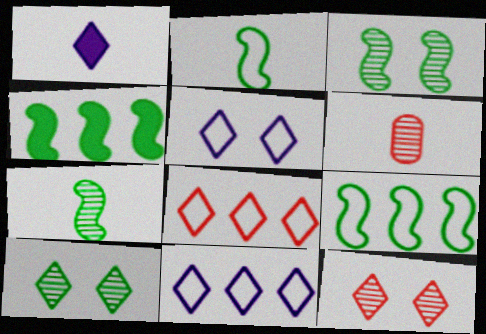[[1, 2, 6], 
[1, 8, 10], 
[2, 3, 4], 
[4, 5, 6]]